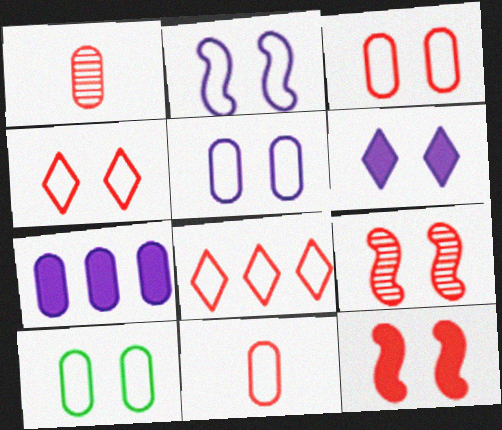[[1, 7, 10], 
[1, 8, 12], 
[2, 4, 10], 
[3, 5, 10], 
[6, 9, 10]]